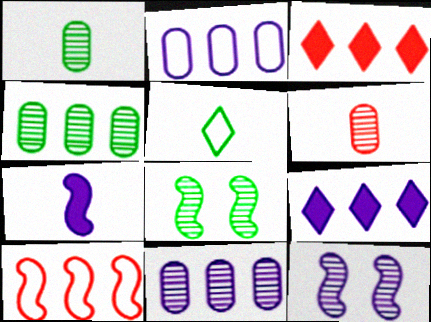[[4, 9, 10], 
[5, 6, 7], 
[7, 8, 10]]